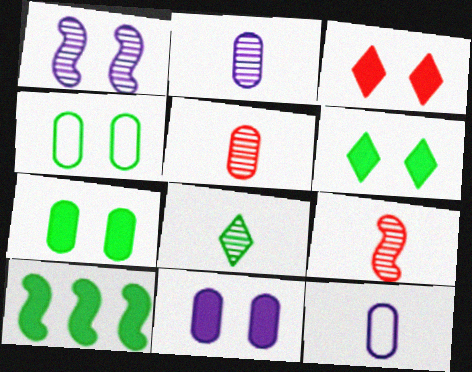[[1, 3, 4], 
[2, 8, 9], 
[4, 8, 10]]